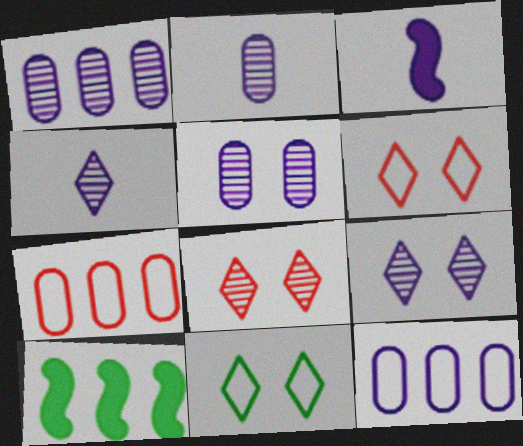[[1, 2, 5], 
[2, 6, 10], 
[3, 9, 12]]